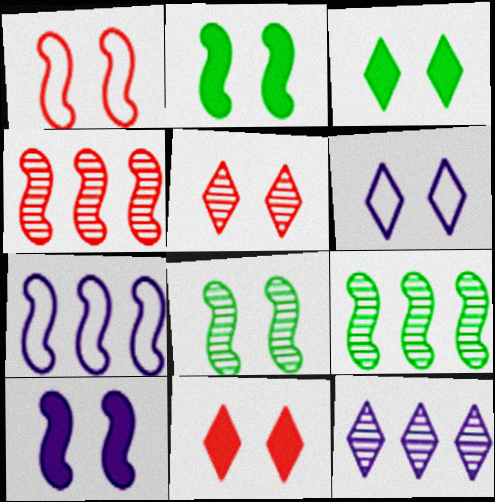[[1, 8, 10], 
[3, 5, 6]]